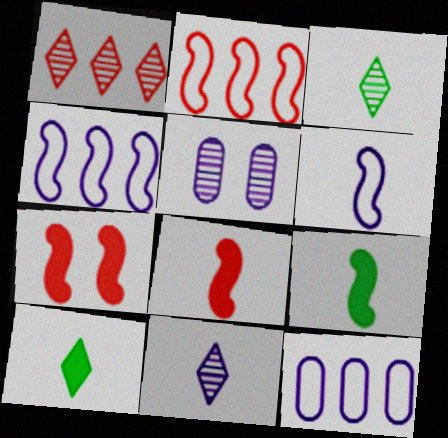[[2, 5, 10], 
[3, 7, 12]]